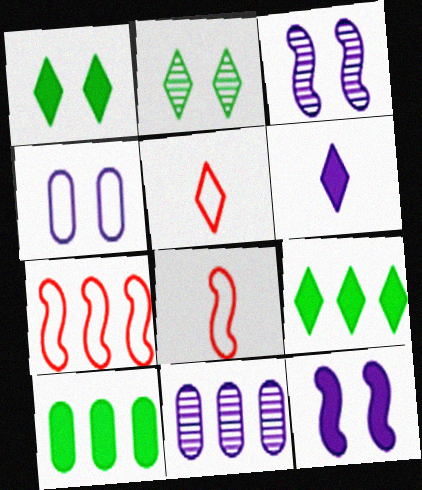[[1, 8, 11], 
[3, 5, 10], 
[7, 9, 11]]